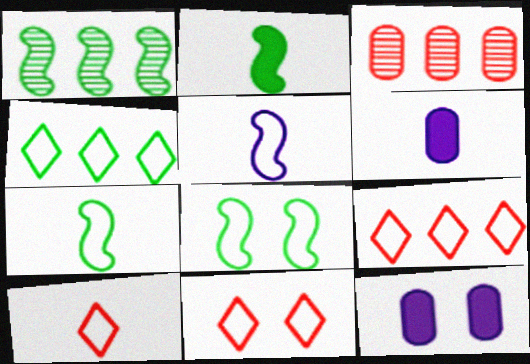[[1, 2, 8], 
[1, 6, 11], 
[1, 10, 12], 
[9, 10, 11]]